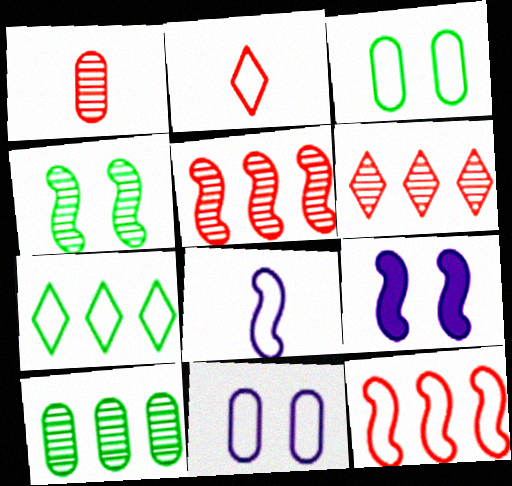[[1, 7, 9], 
[2, 9, 10]]